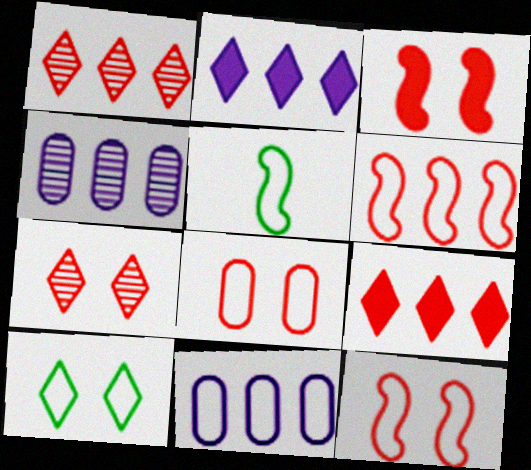[[3, 7, 8]]